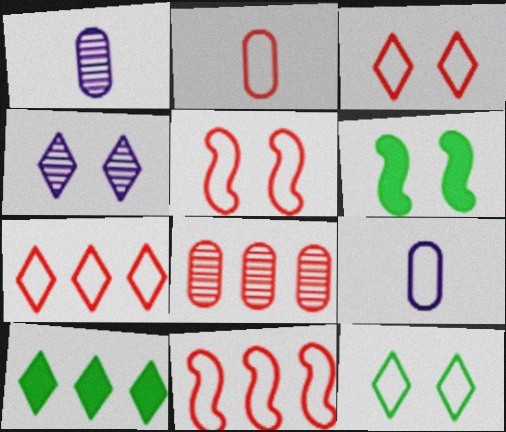[[1, 5, 10], 
[1, 6, 7], 
[2, 3, 11], 
[2, 5, 7], 
[9, 11, 12]]